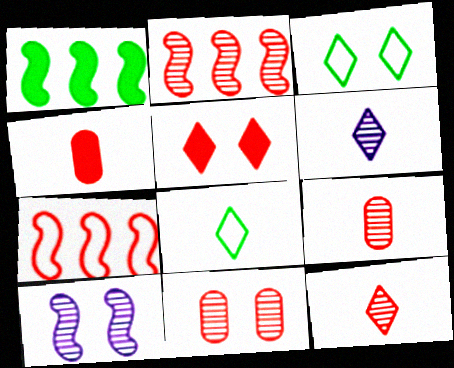[[2, 11, 12], 
[5, 7, 9]]